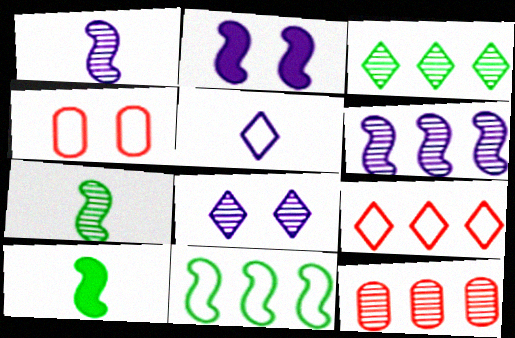[[3, 6, 12], 
[4, 5, 11], 
[7, 8, 12]]